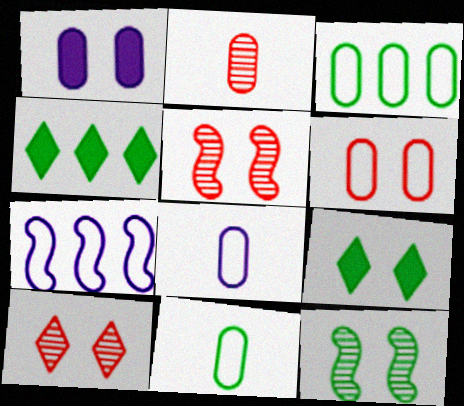[[1, 2, 3], 
[2, 7, 9], 
[3, 6, 8], 
[4, 5, 8], 
[4, 11, 12]]